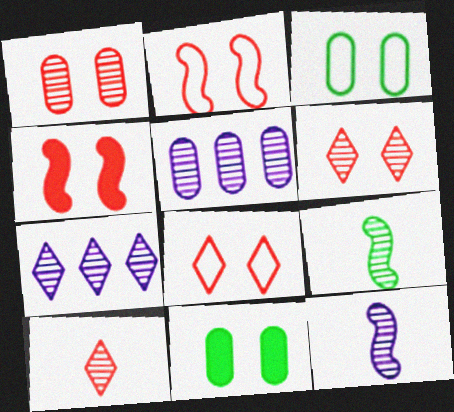[[1, 4, 8], 
[1, 7, 9], 
[5, 6, 9]]